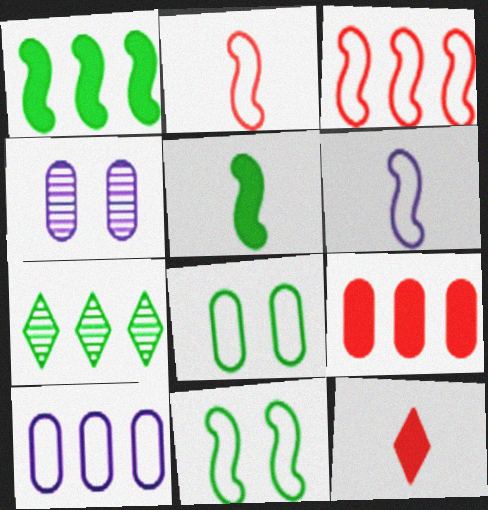[[3, 6, 11], 
[5, 7, 8]]